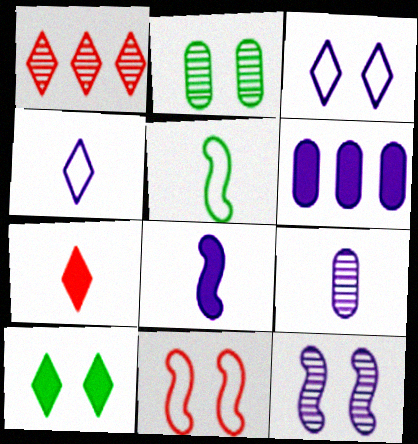[[1, 4, 10], 
[4, 6, 12], 
[4, 8, 9], 
[5, 7, 9]]